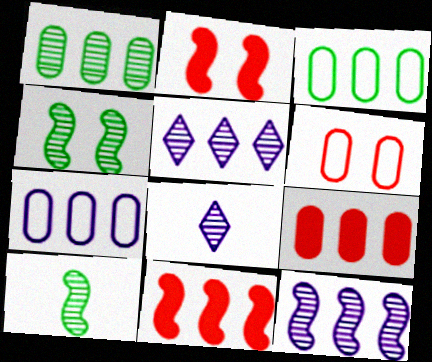[[1, 7, 9], 
[2, 3, 8], 
[3, 5, 11]]